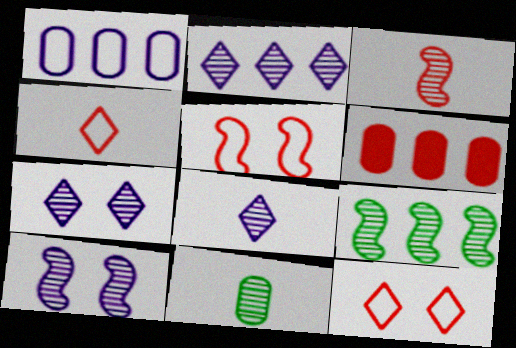[[2, 7, 8], 
[3, 6, 12], 
[3, 8, 11], 
[3, 9, 10]]